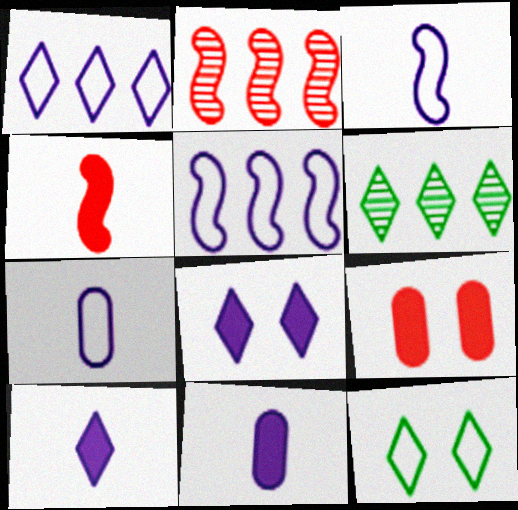[[2, 11, 12], 
[3, 6, 9]]